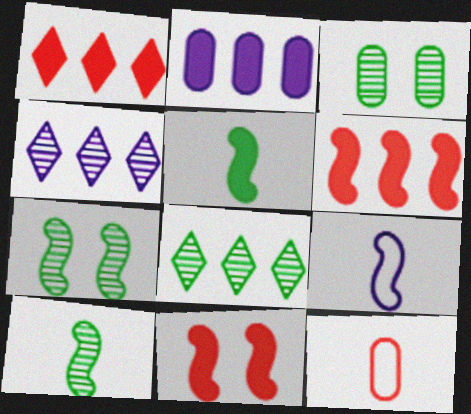[[1, 3, 9], 
[2, 3, 12], 
[3, 8, 10], 
[6, 7, 9]]